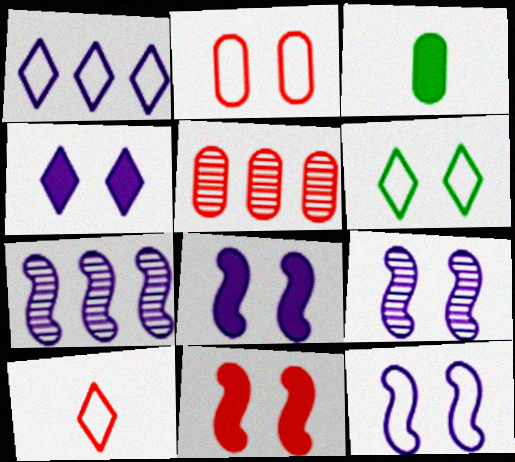[[1, 6, 10], 
[2, 6, 12], 
[5, 10, 11], 
[8, 9, 12]]